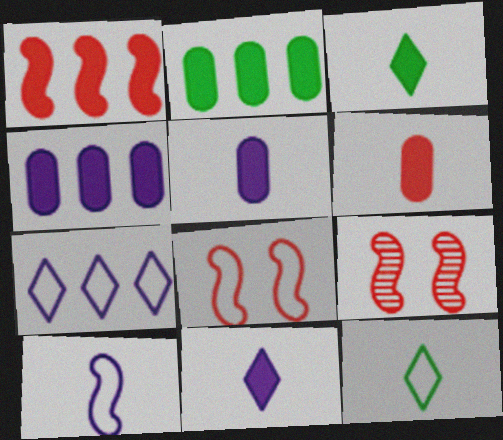[[4, 9, 12]]